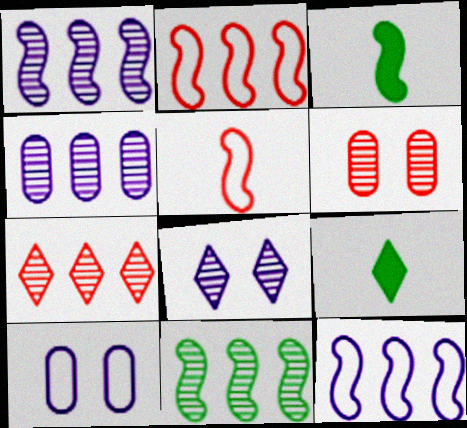[[3, 7, 10], 
[4, 7, 11], 
[6, 9, 12]]